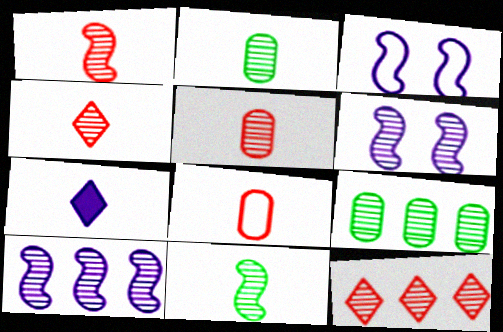[[1, 4, 5], 
[2, 6, 12], 
[4, 6, 9], 
[7, 8, 11], 
[9, 10, 12]]